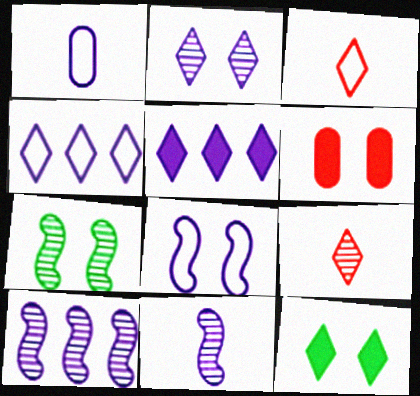[[1, 4, 8], 
[4, 9, 12]]